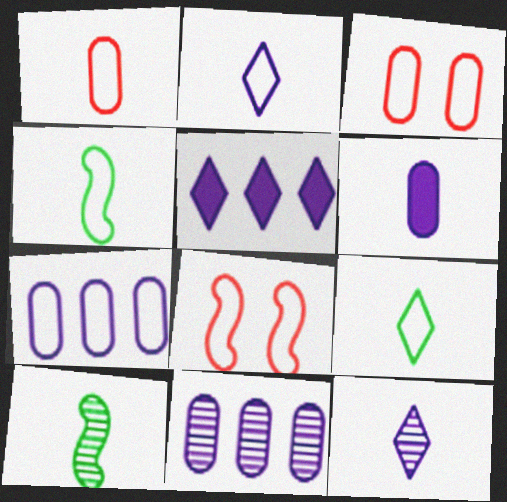[[1, 2, 4], 
[3, 5, 10], 
[7, 8, 9]]